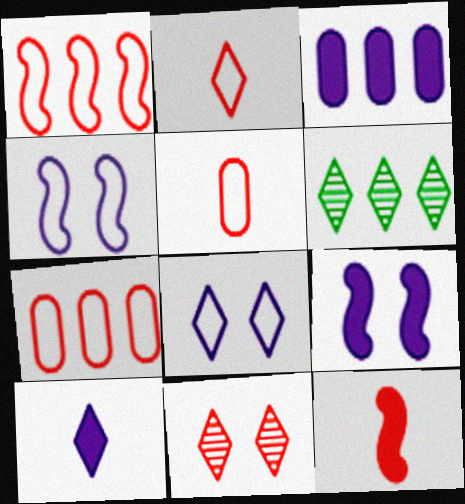[[1, 3, 6], 
[3, 9, 10], 
[5, 6, 9], 
[7, 11, 12]]